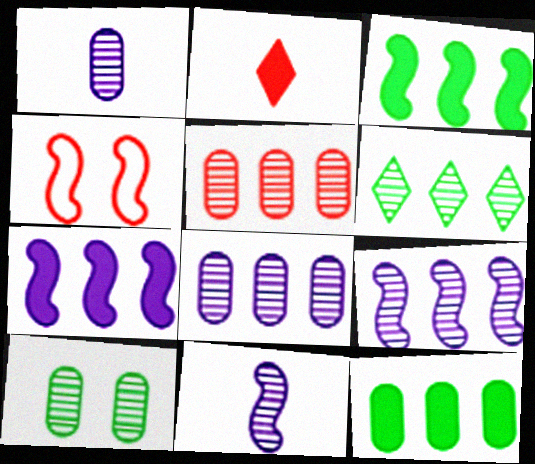[[1, 5, 10], 
[2, 4, 5], 
[3, 4, 11], 
[5, 6, 9]]